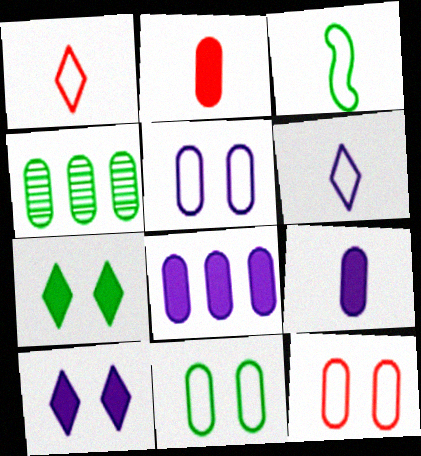[[2, 4, 5], 
[3, 4, 7], 
[4, 9, 12], 
[5, 11, 12]]